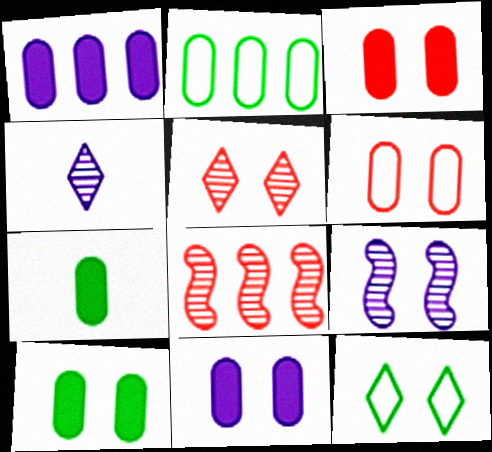[[1, 3, 7], 
[3, 9, 12], 
[3, 10, 11]]